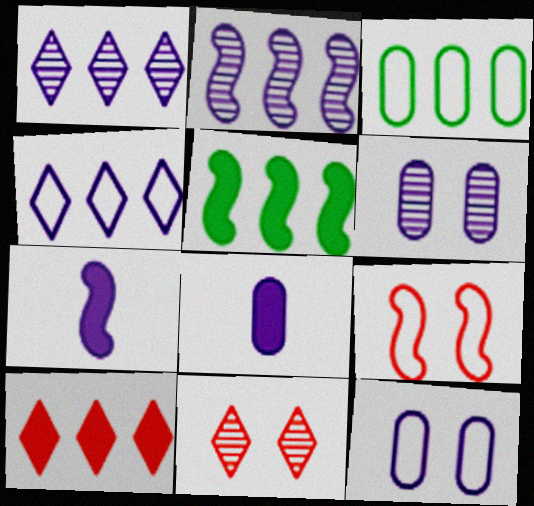[[1, 7, 12], 
[2, 3, 10], 
[3, 7, 11], 
[4, 6, 7]]